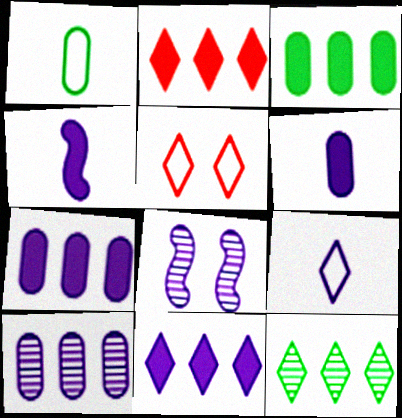[[1, 2, 8], 
[7, 8, 9]]